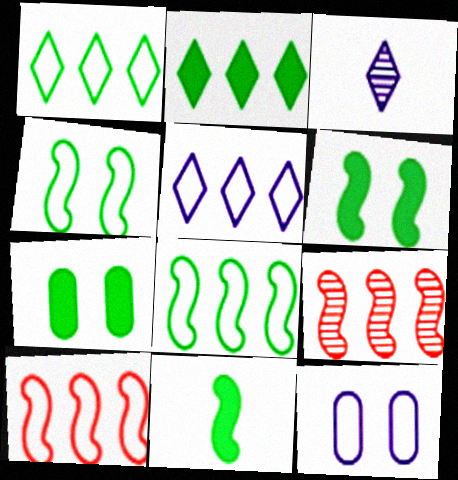[[2, 7, 11], 
[3, 7, 10]]